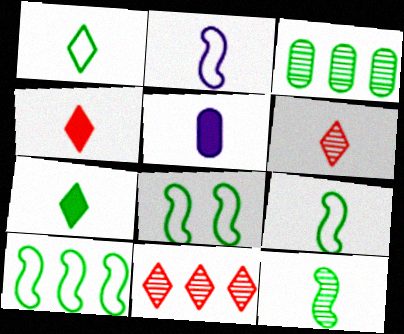[[3, 7, 8], 
[5, 6, 9], 
[5, 8, 11], 
[8, 9, 10]]